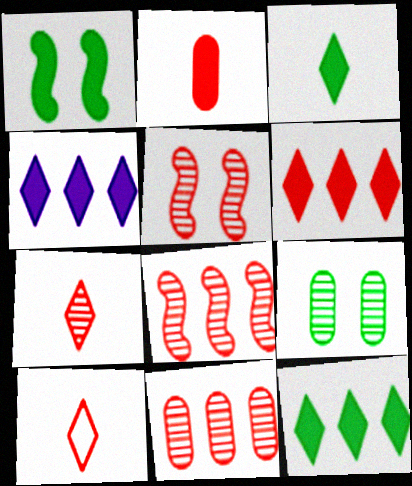[[1, 2, 4], 
[4, 6, 12], 
[5, 7, 11]]